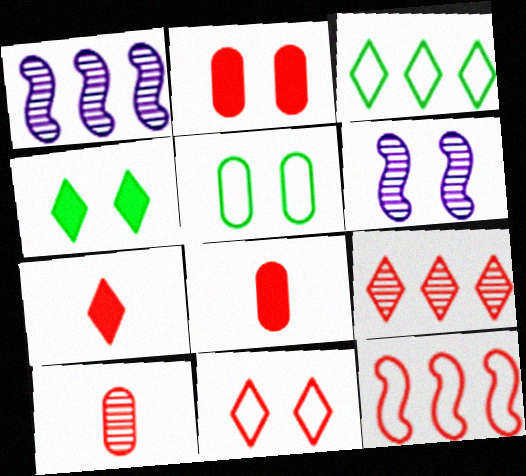[[1, 5, 7], 
[3, 6, 8], 
[7, 9, 11]]